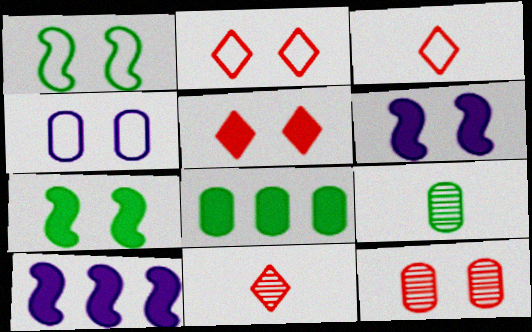[[1, 2, 4], 
[2, 9, 10]]